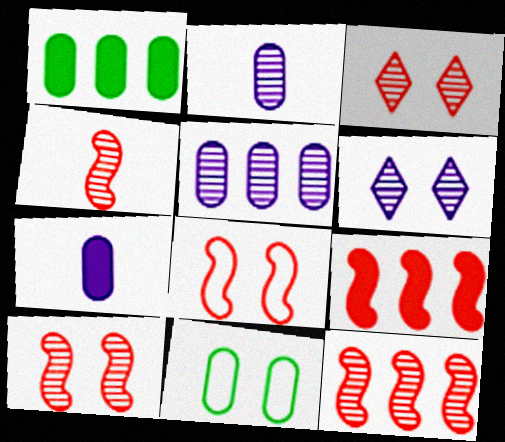[[4, 8, 9], 
[4, 10, 12]]